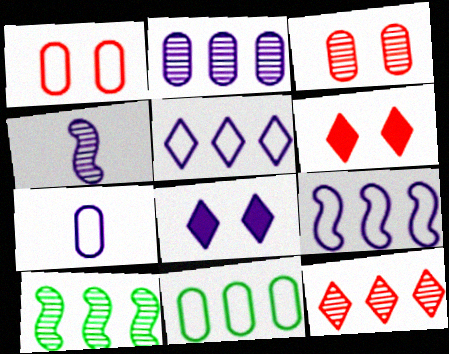[[1, 7, 11], 
[2, 10, 12], 
[4, 6, 11], 
[6, 7, 10]]